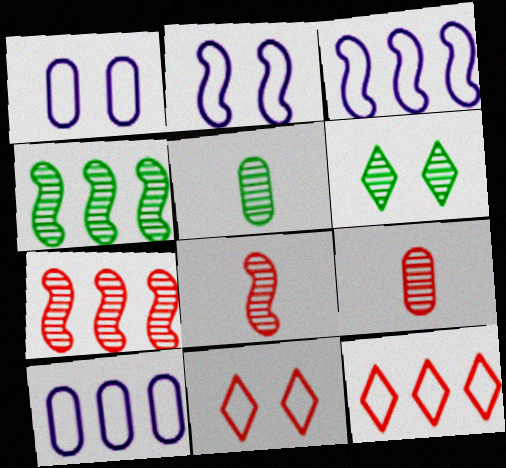[[4, 5, 6]]